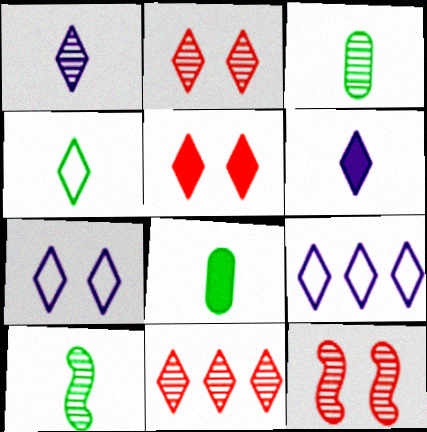[[4, 8, 10], 
[8, 9, 12]]